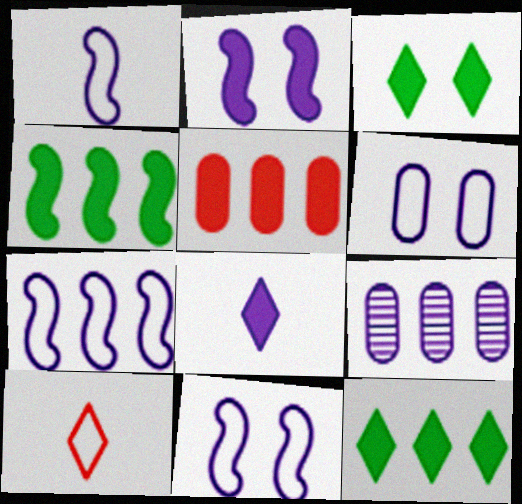[[1, 7, 11], 
[8, 9, 11]]